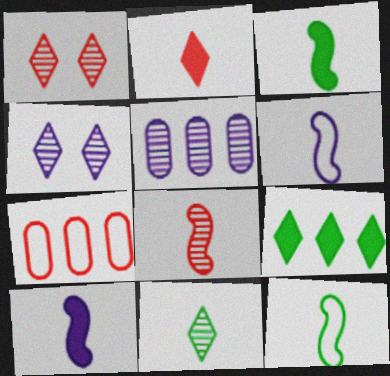[[3, 4, 7], 
[3, 6, 8], 
[8, 10, 12]]